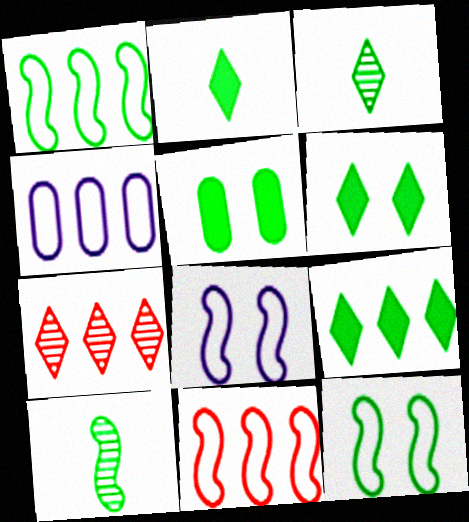[[1, 3, 5], 
[2, 6, 9]]